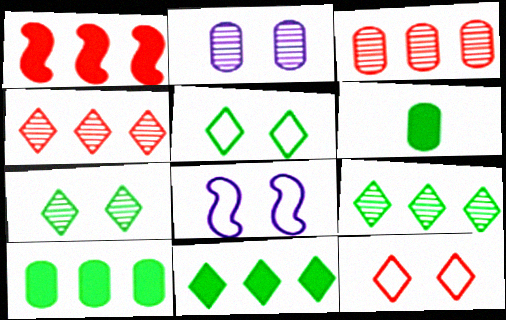[[4, 6, 8]]